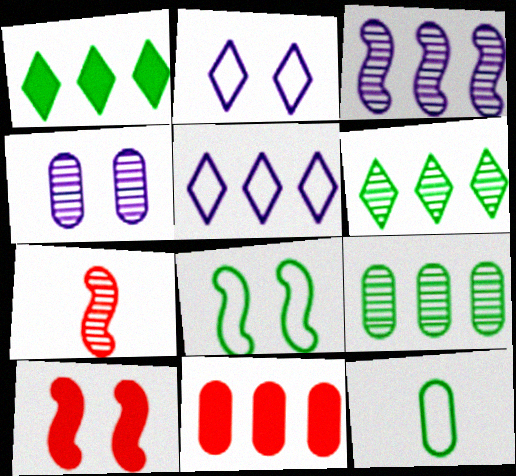[[4, 6, 7], 
[4, 11, 12]]